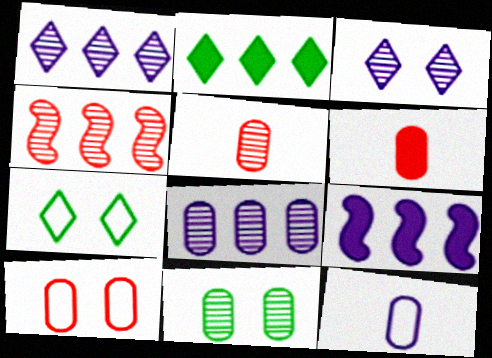[[3, 9, 12], 
[5, 7, 9], 
[5, 8, 11]]